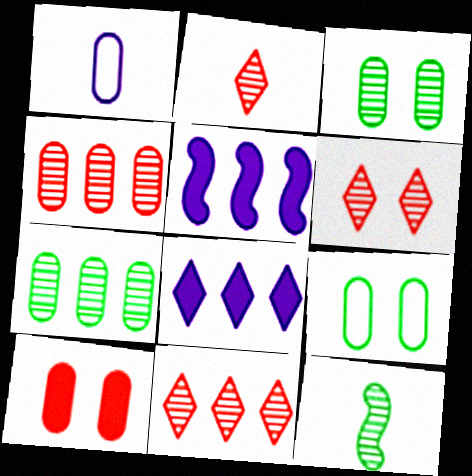[[1, 7, 10], 
[2, 5, 9], 
[2, 6, 11]]